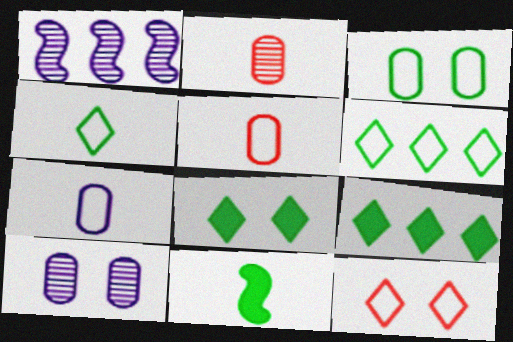[[1, 5, 8]]